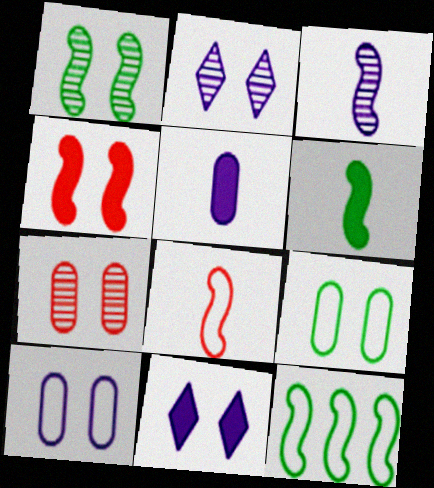[[1, 2, 7], 
[1, 6, 12], 
[2, 4, 9], 
[3, 4, 12], 
[3, 6, 8]]